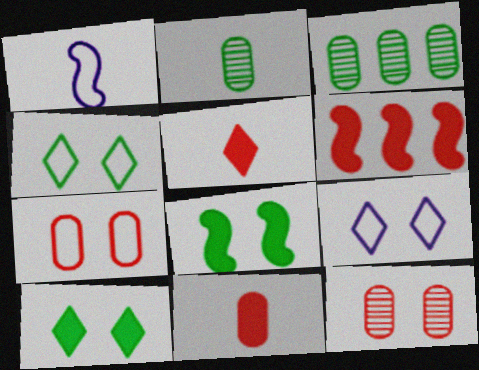[[1, 2, 5], 
[2, 6, 9], 
[8, 9, 12]]